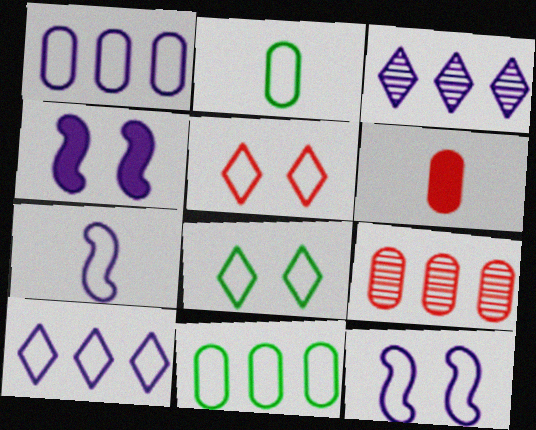[[5, 7, 11]]